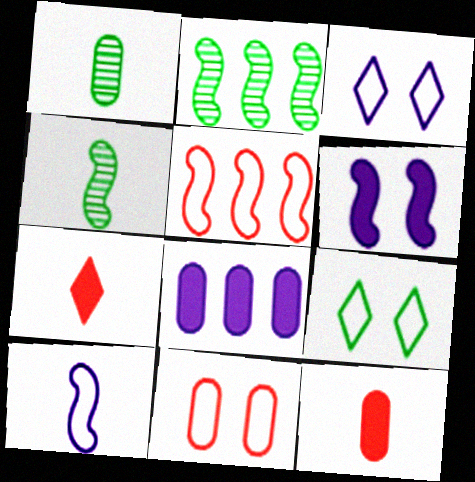[[1, 7, 10], 
[1, 8, 11], 
[2, 3, 12], 
[4, 5, 6]]